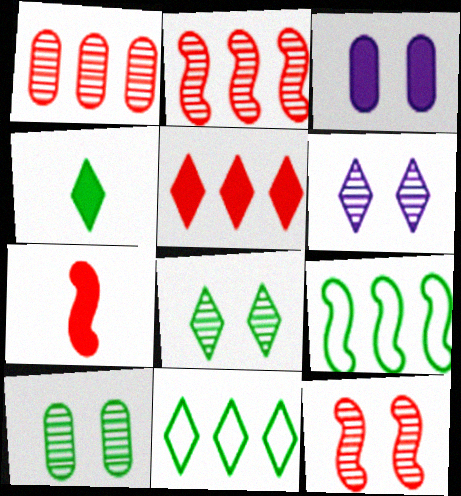[[4, 8, 11], 
[4, 9, 10], 
[6, 10, 12]]